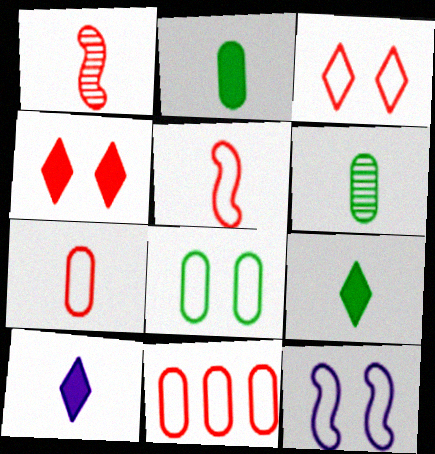[[1, 4, 11], 
[3, 5, 11], 
[3, 8, 12], 
[5, 6, 10]]